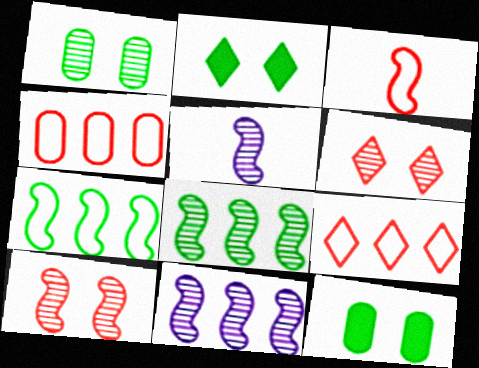[[2, 4, 5], 
[5, 8, 10], 
[5, 9, 12]]